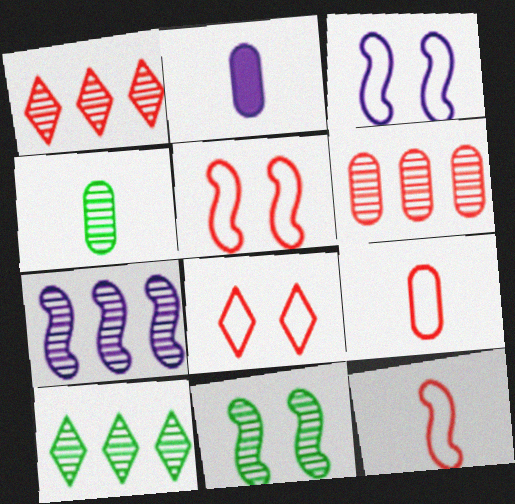[[2, 4, 9], 
[2, 5, 10], 
[4, 10, 11], 
[6, 7, 10]]